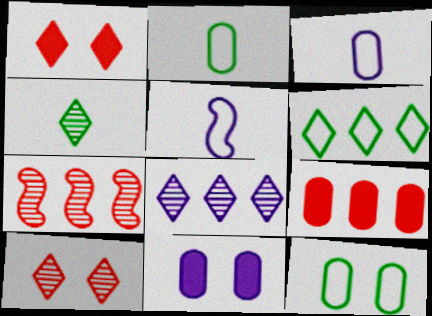[[4, 8, 10], 
[5, 8, 11]]